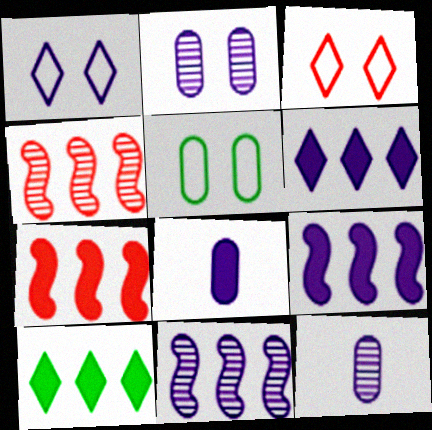[[1, 8, 11], 
[1, 9, 12]]